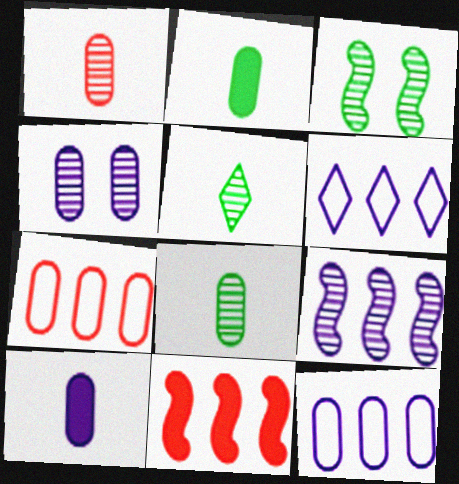[[2, 4, 7], 
[4, 10, 12]]